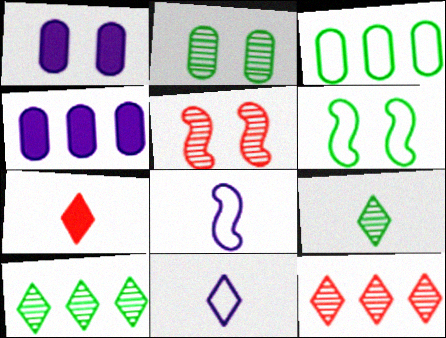[[7, 9, 11]]